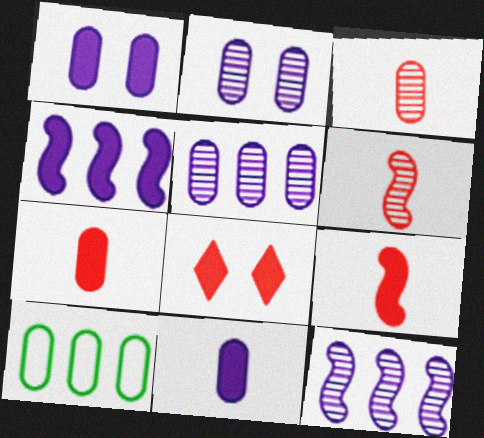[[1, 3, 10], 
[2, 7, 10]]